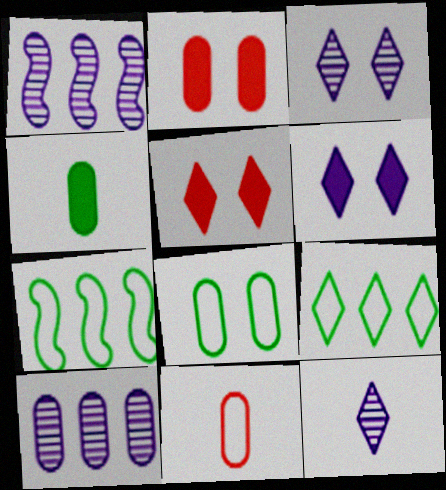[[2, 7, 12], 
[5, 9, 12]]